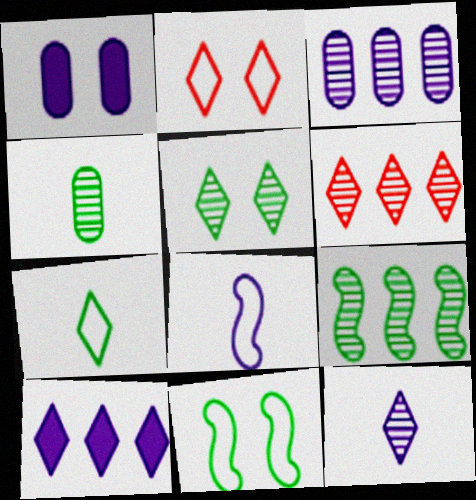[[3, 6, 9], 
[4, 5, 9], 
[5, 6, 12]]